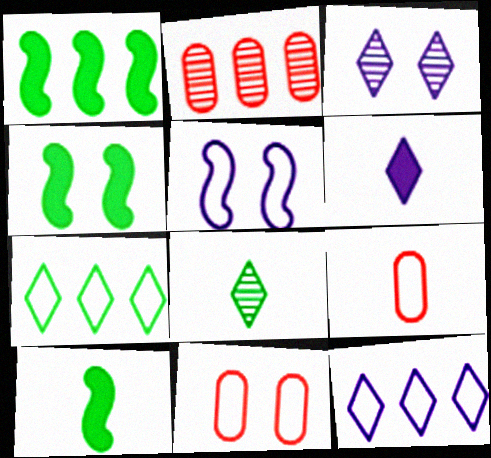[[1, 2, 12], 
[1, 3, 9], 
[1, 4, 10], 
[3, 4, 11], 
[3, 6, 12], 
[5, 7, 9]]